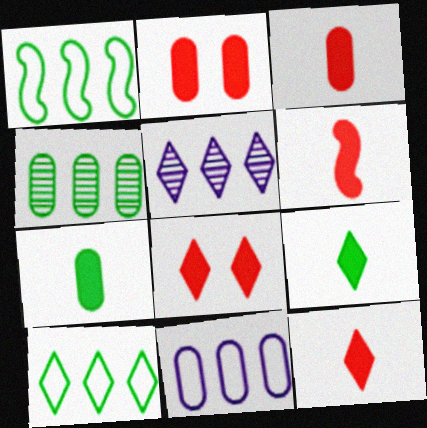[[3, 6, 12]]